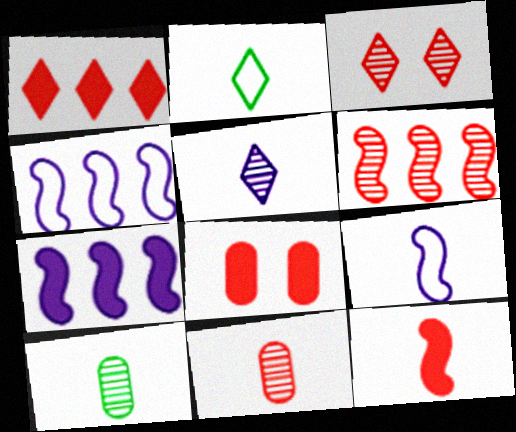[[1, 8, 12], 
[3, 6, 11]]